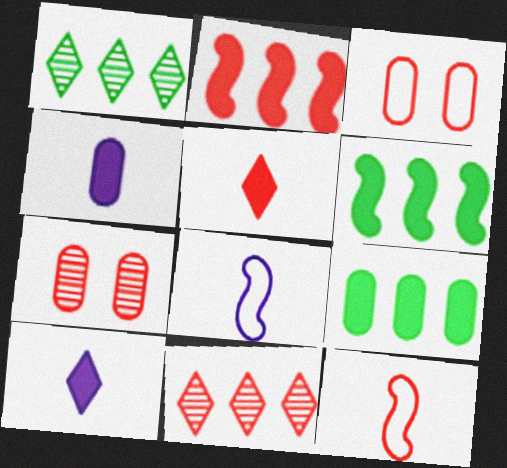[]